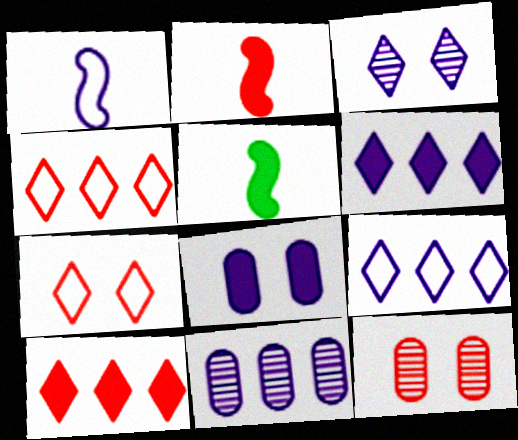[[2, 4, 12], 
[5, 7, 11], 
[5, 8, 10], 
[5, 9, 12]]